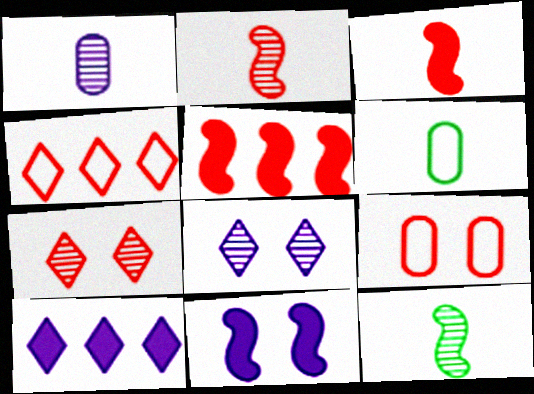[[5, 6, 8], 
[9, 10, 12]]